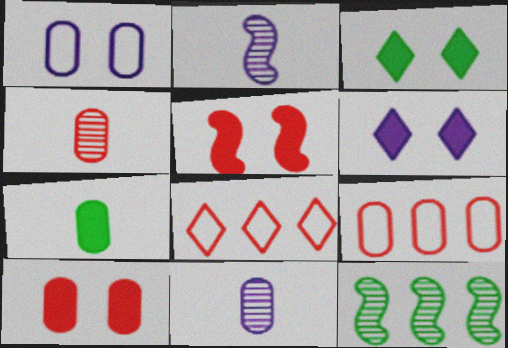[[2, 3, 9], 
[4, 5, 8], 
[4, 9, 10]]